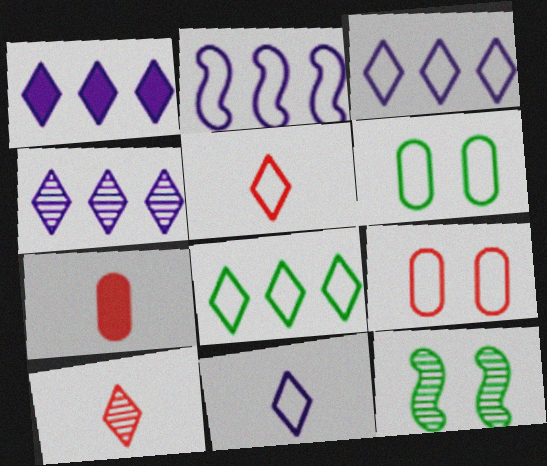[[1, 3, 4], 
[2, 5, 6], 
[3, 7, 12]]